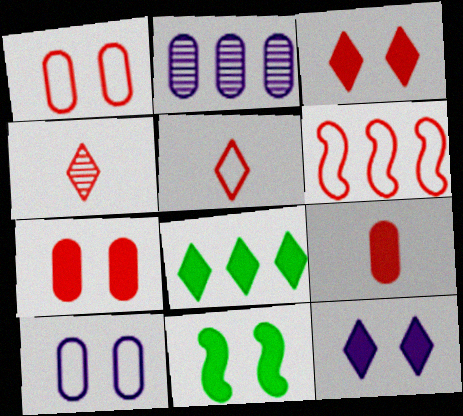[[1, 5, 6], 
[2, 5, 11], 
[2, 6, 8], 
[4, 6, 7], 
[7, 11, 12]]